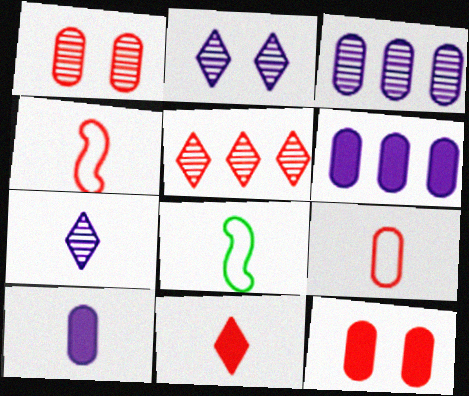[[4, 5, 12]]